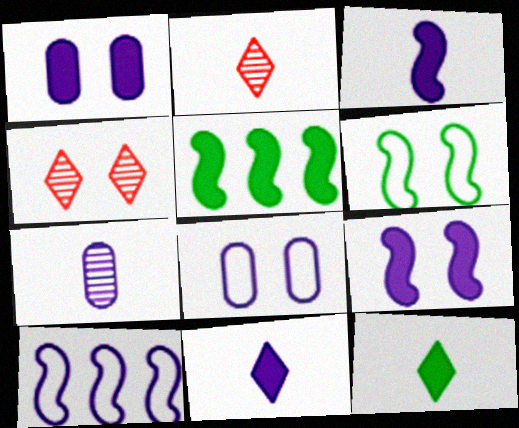[[1, 4, 6], 
[2, 5, 8]]